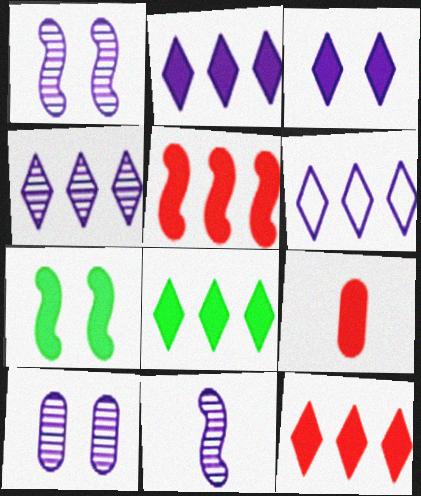[[2, 4, 6], 
[2, 7, 9], 
[2, 8, 12], 
[4, 10, 11]]